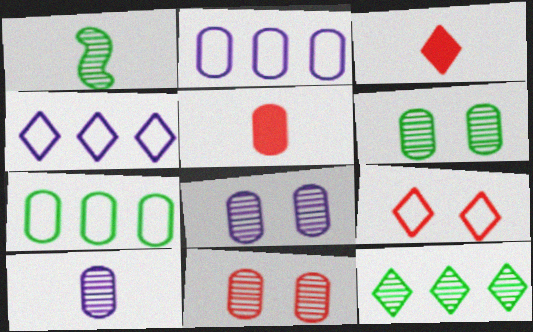[[1, 6, 12], 
[2, 5, 6], 
[5, 7, 8], 
[6, 8, 11]]